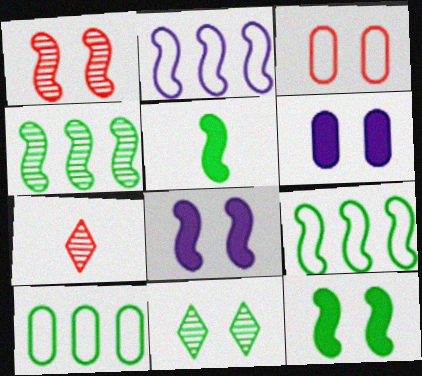[[1, 2, 5], 
[3, 8, 11], 
[5, 10, 11], 
[6, 7, 9], 
[7, 8, 10]]